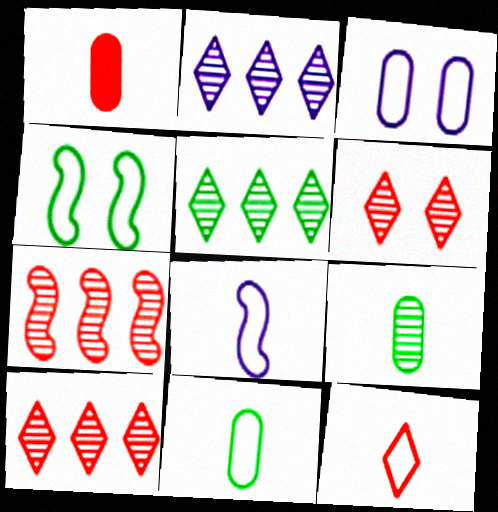[[1, 2, 4], 
[2, 5, 10], 
[8, 11, 12]]